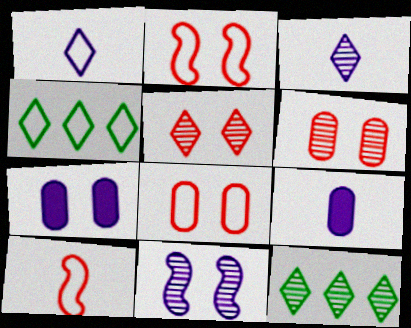[[2, 9, 12], 
[3, 5, 12], 
[7, 10, 12]]